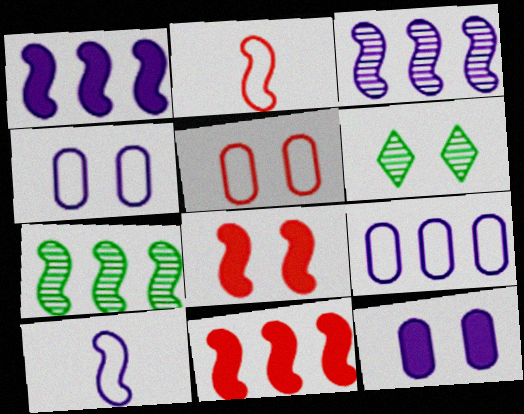[[4, 6, 8], 
[7, 8, 10]]